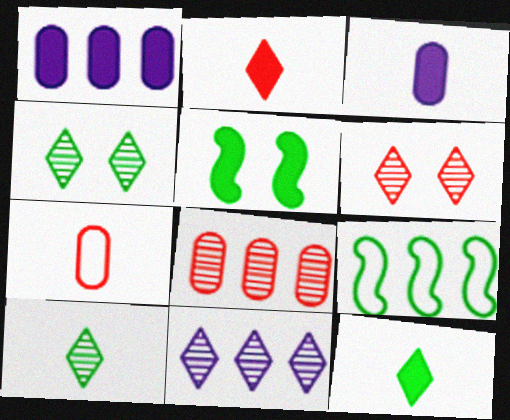[[1, 2, 5], 
[3, 6, 9], 
[5, 7, 11], 
[6, 10, 11]]